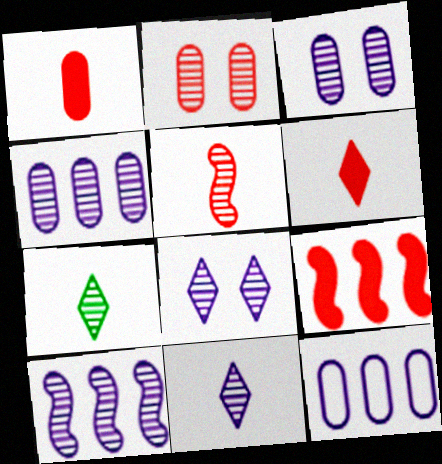[[2, 7, 10], 
[3, 10, 11]]